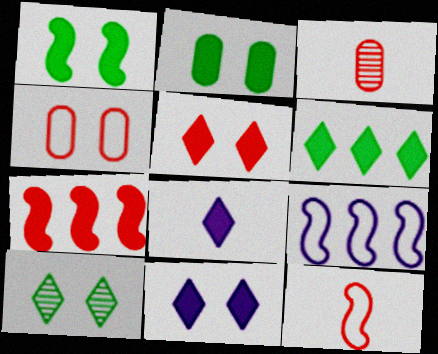[[2, 7, 8], 
[5, 6, 8]]